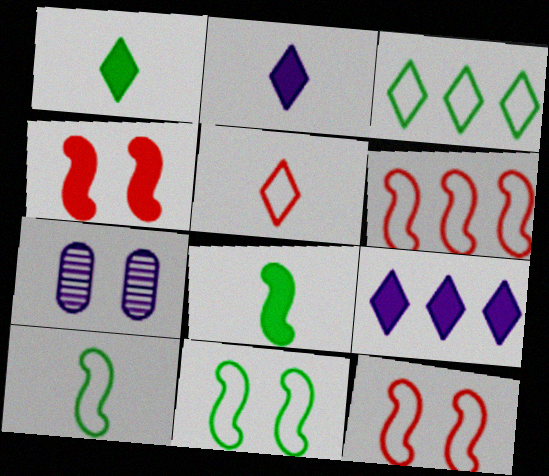[[1, 6, 7]]